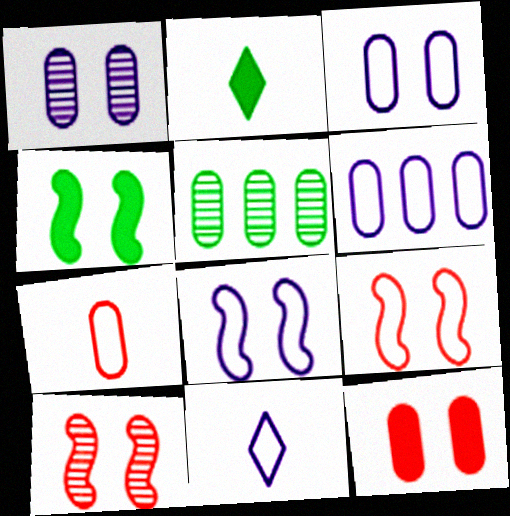[[2, 6, 10], 
[4, 8, 10], 
[6, 8, 11]]